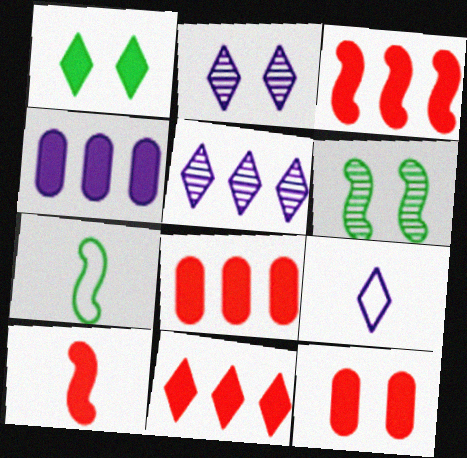[[1, 4, 10], 
[2, 7, 8], 
[3, 8, 11], 
[5, 7, 12], 
[6, 8, 9], 
[10, 11, 12]]